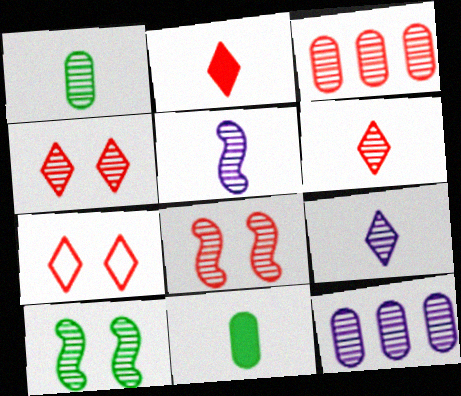[[1, 5, 6], 
[3, 6, 8], 
[3, 9, 10], 
[6, 10, 12]]